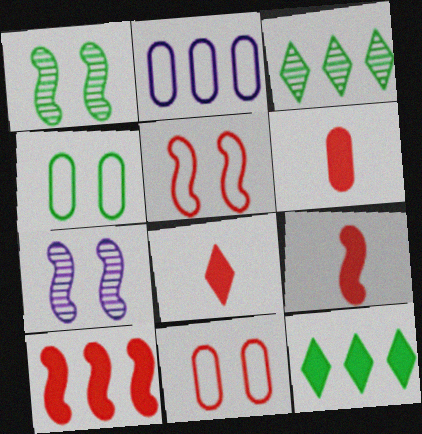[[1, 2, 8], 
[2, 3, 10], 
[6, 8, 9]]